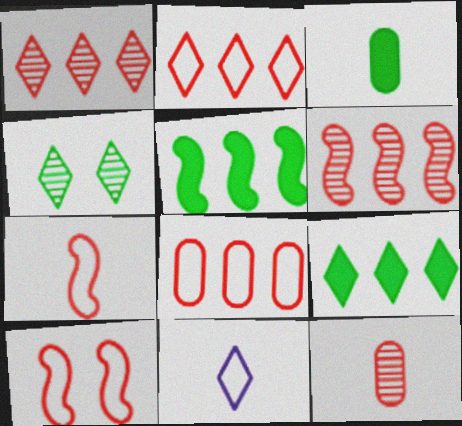[]